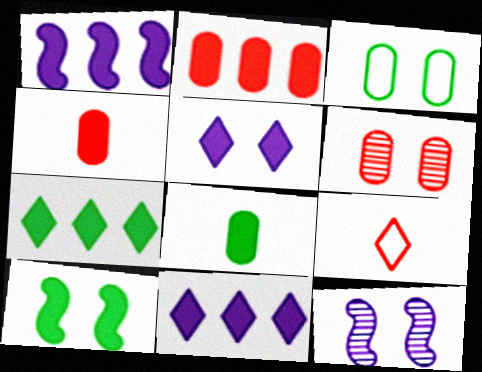[[1, 2, 7], 
[4, 10, 11], 
[7, 8, 10]]